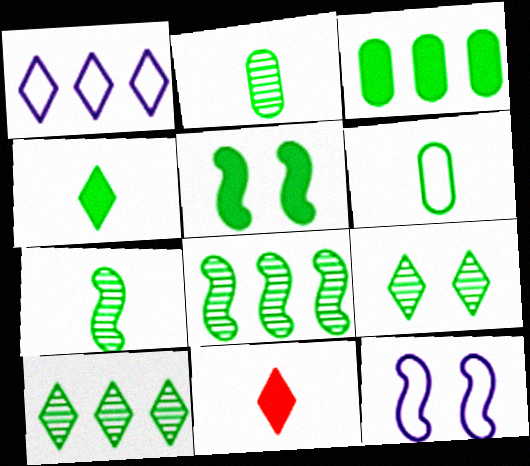[[1, 9, 11], 
[2, 8, 9], 
[3, 4, 5], 
[4, 6, 7], 
[5, 6, 10]]